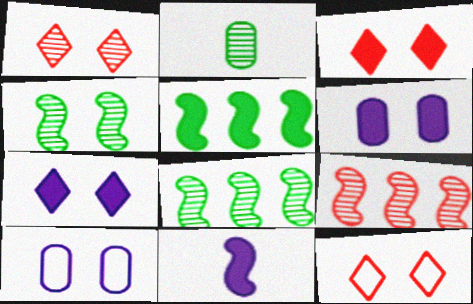[[1, 3, 12], 
[3, 4, 10], 
[4, 6, 12]]